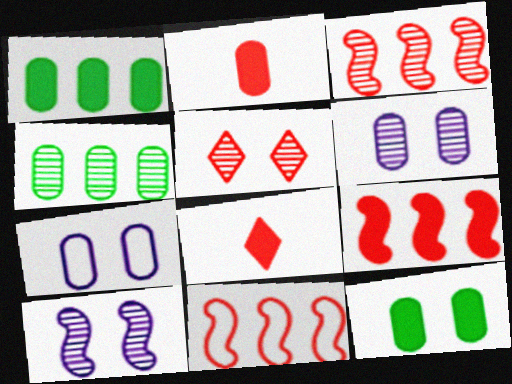[[2, 4, 7], 
[2, 5, 11], 
[3, 9, 11]]